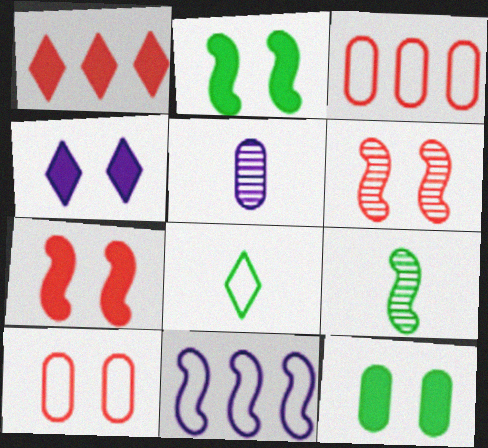[[3, 4, 9], 
[3, 5, 12], 
[4, 5, 11], 
[4, 7, 12], 
[7, 9, 11], 
[8, 10, 11]]